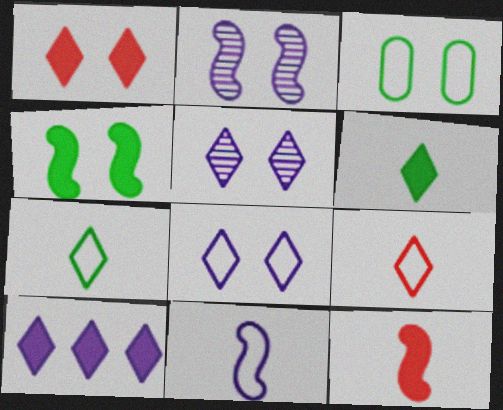[[1, 2, 3], 
[1, 6, 10]]